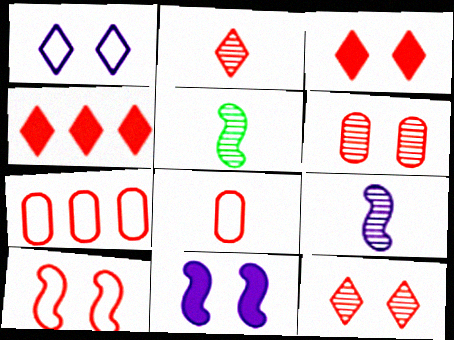[[3, 6, 10]]